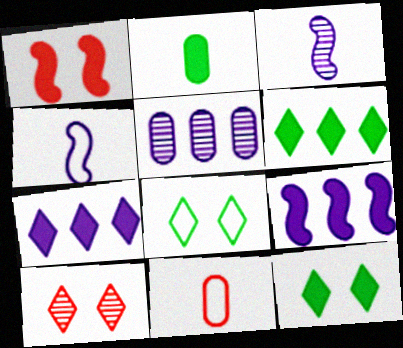[[1, 2, 7]]